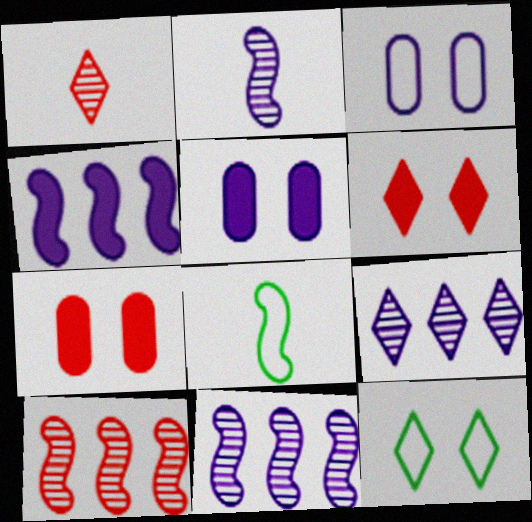[[7, 8, 9]]